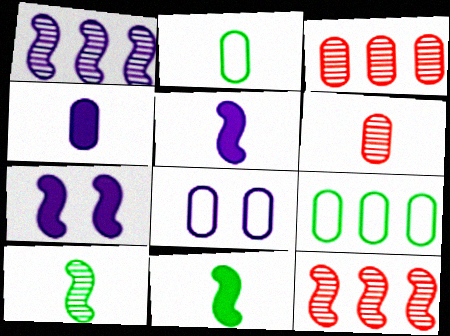[[2, 4, 6]]